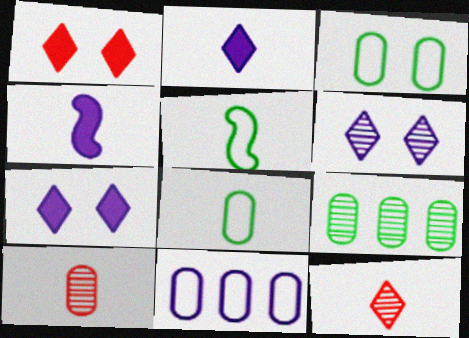[[2, 5, 10], 
[4, 6, 11], 
[4, 8, 12]]